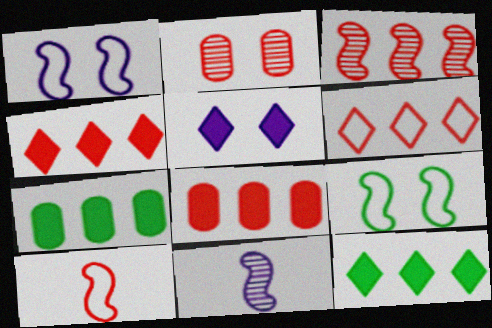[[2, 4, 10], 
[2, 5, 9], 
[3, 6, 8]]